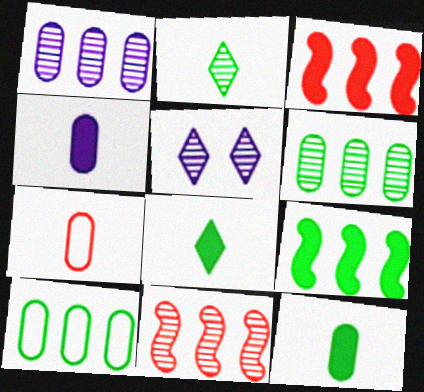[[5, 7, 9]]